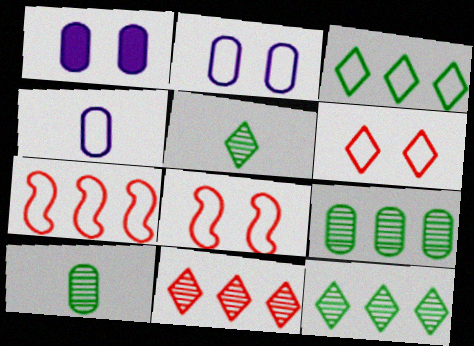[[1, 5, 7], 
[3, 4, 8]]